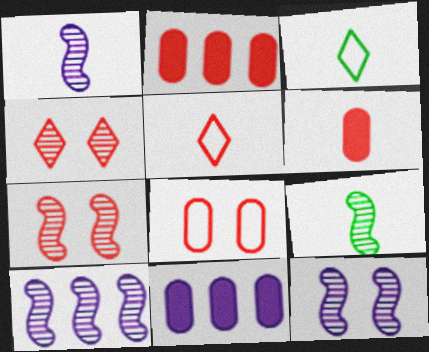[[1, 3, 6], 
[1, 10, 12], 
[2, 3, 12], 
[2, 5, 7], 
[3, 7, 11], 
[7, 9, 10]]